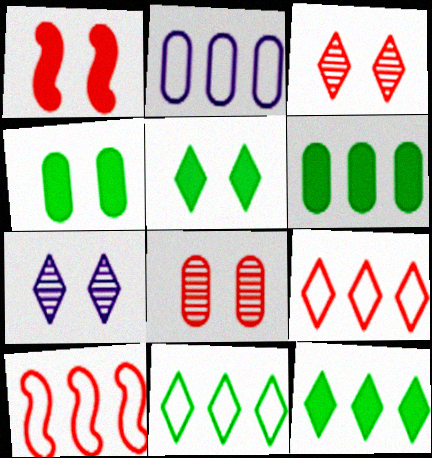[[2, 10, 11]]